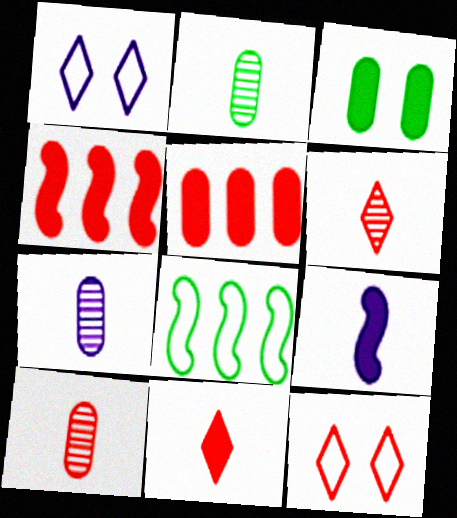[[1, 2, 4], 
[2, 7, 10], 
[4, 10, 12]]